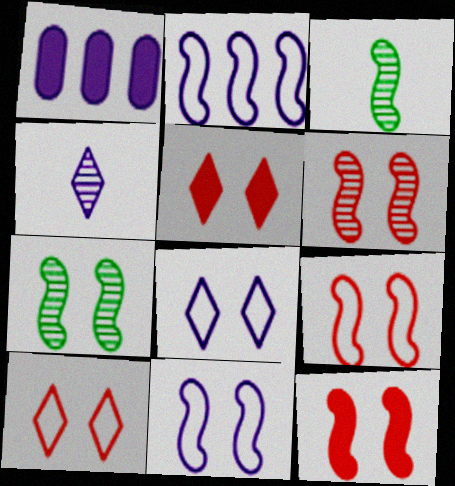[[1, 3, 10], 
[1, 4, 11], 
[2, 3, 12], 
[6, 9, 12], 
[7, 11, 12]]